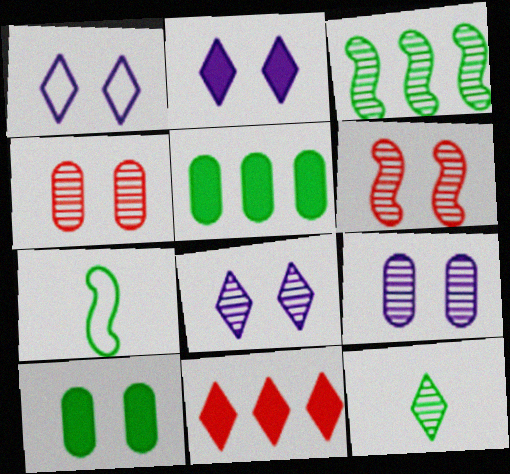[[1, 2, 8], 
[1, 6, 10], 
[1, 11, 12], 
[7, 9, 11]]